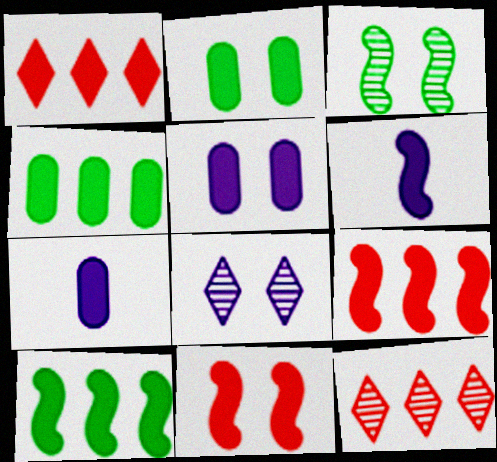[[1, 2, 6], 
[6, 10, 11]]